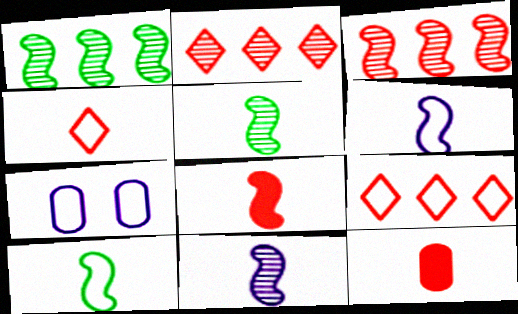[[5, 6, 8], 
[7, 9, 10], 
[8, 10, 11]]